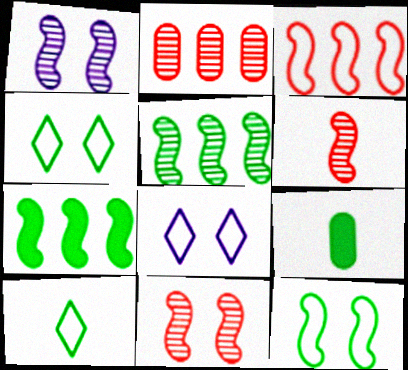[[1, 5, 6], 
[4, 5, 9]]